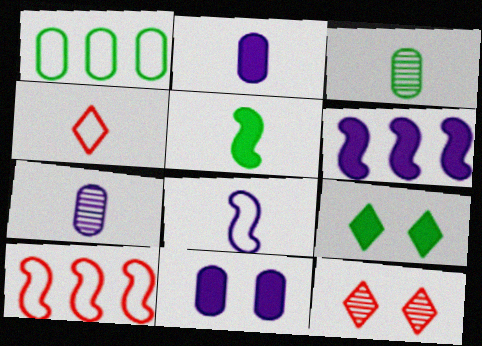[[4, 5, 7], 
[7, 9, 10]]